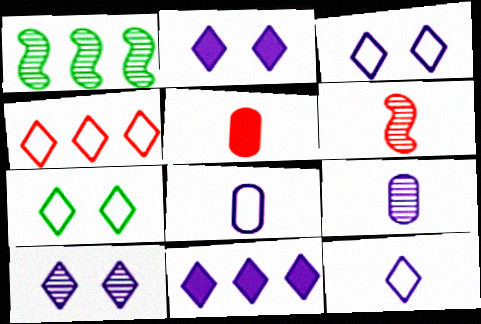[[1, 3, 5], 
[2, 3, 10], 
[4, 7, 12], 
[10, 11, 12]]